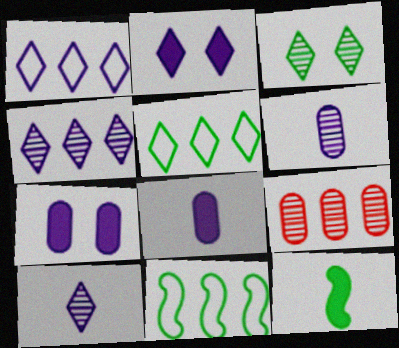[[1, 2, 10]]